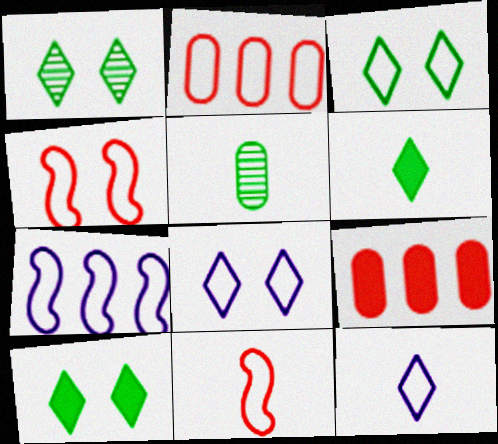[[1, 3, 10]]